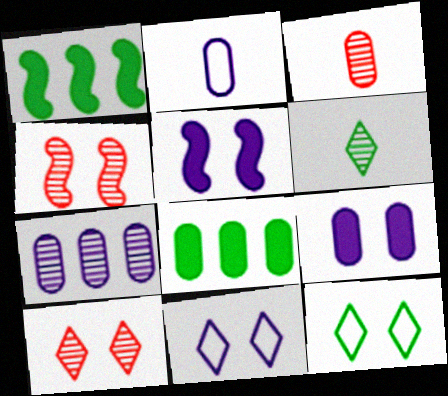[[1, 2, 10], 
[1, 3, 11], 
[2, 7, 9], 
[4, 6, 7], 
[4, 9, 12]]